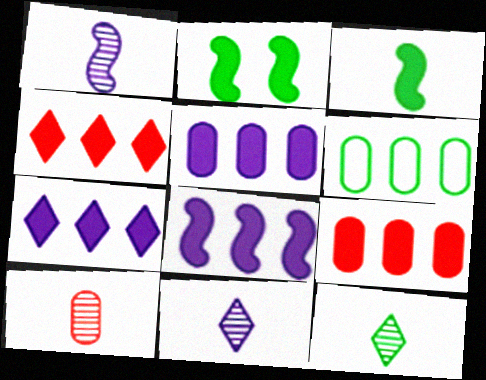[[1, 10, 12], 
[2, 6, 12], 
[5, 7, 8]]